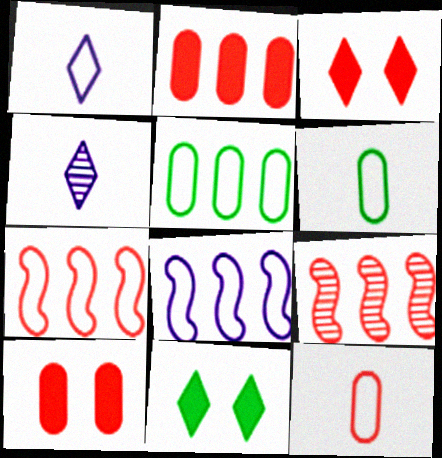[[3, 9, 12]]